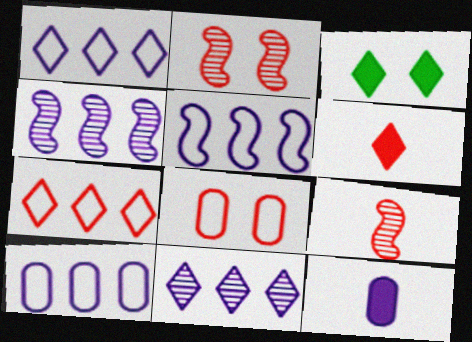[[1, 5, 10], 
[3, 9, 10]]